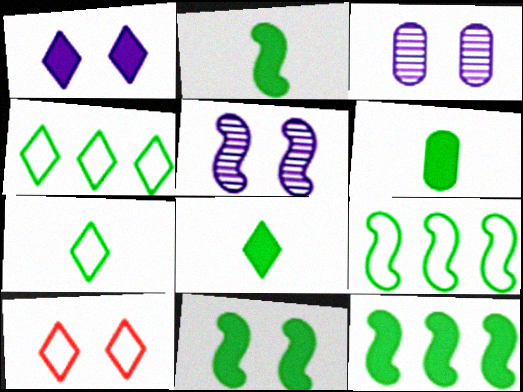[[2, 6, 8], 
[2, 11, 12], 
[3, 10, 11]]